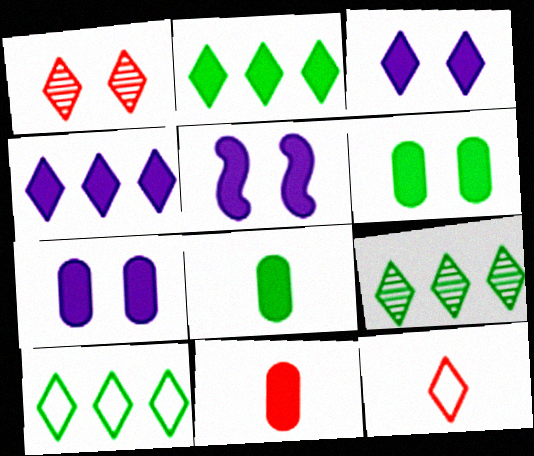[[2, 5, 11], 
[2, 9, 10], 
[3, 5, 7], 
[3, 9, 12]]